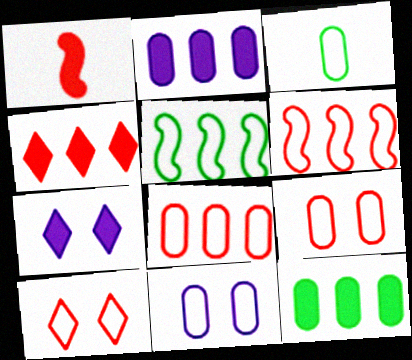[[1, 7, 12], 
[3, 8, 11]]